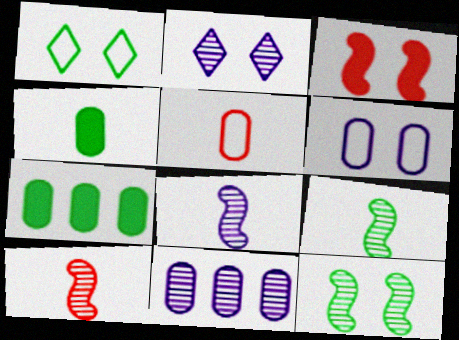[[1, 7, 9], 
[2, 8, 11], 
[8, 9, 10]]